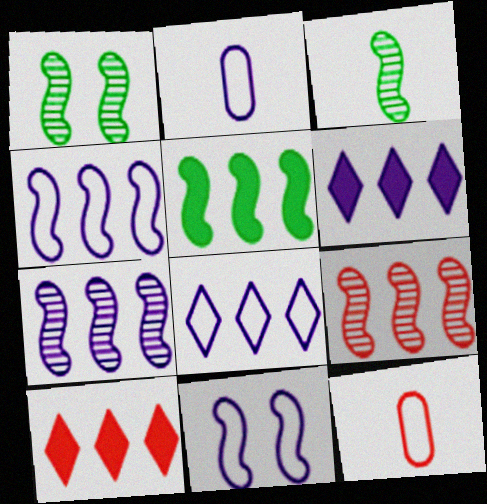[[1, 2, 10], 
[1, 6, 12], 
[2, 8, 11], 
[4, 5, 9]]